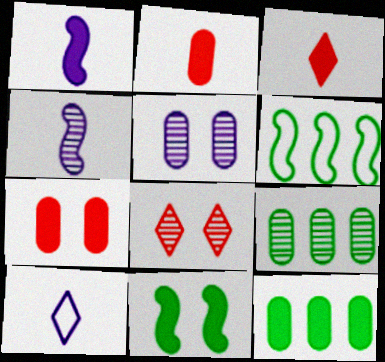[[3, 5, 6], 
[4, 8, 9]]